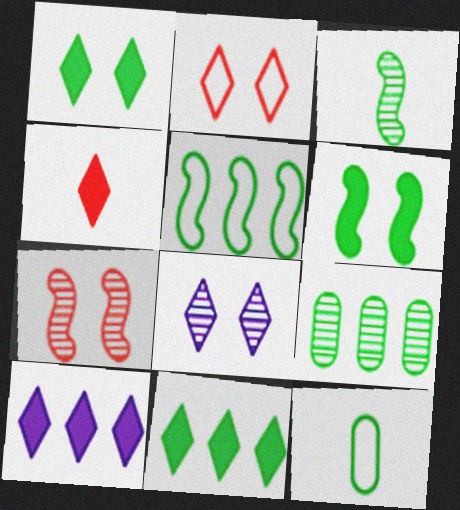[[1, 2, 8], 
[1, 4, 10], 
[3, 5, 6], 
[5, 9, 11], 
[7, 10, 12]]